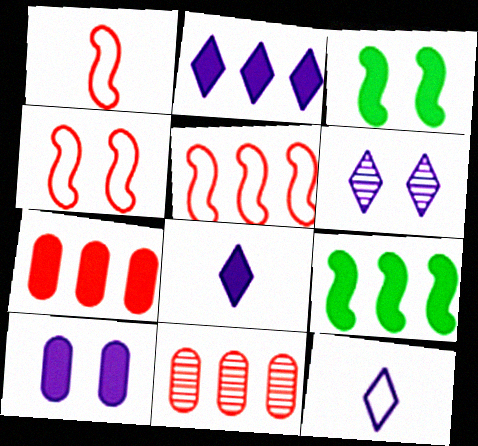[[1, 4, 5], 
[2, 6, 12], 
[2, 7, 9], 
[3, 7, 8], 
[3, 11, 12]]